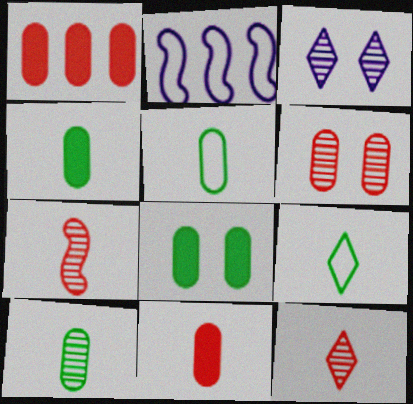[[2, 8, 12], 
[4, 5, 10]]